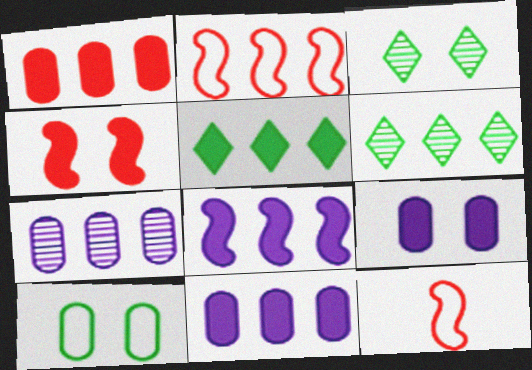[[1, 5, 8], 
[2, 5, 7], 
[2, 6, 11], 
[3, 11, 12], 
[6, 9, 12]]